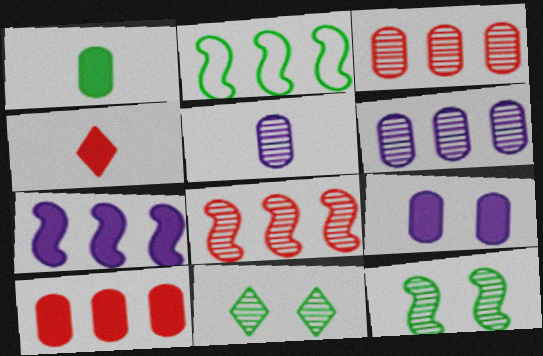[[1, 2, 11], 
[1, 9, 10], 
[2, 7, 8], 
[5, 8, 11]]